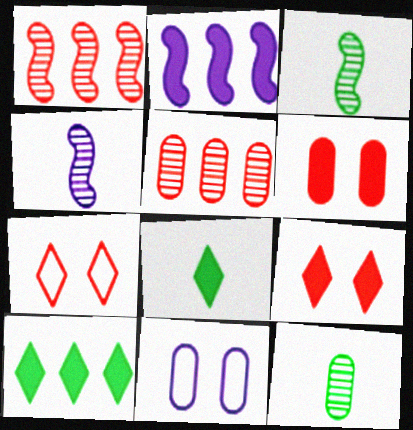[[1, 8, 11], 
[2, 6, 8], 
[2, 7, 12]]